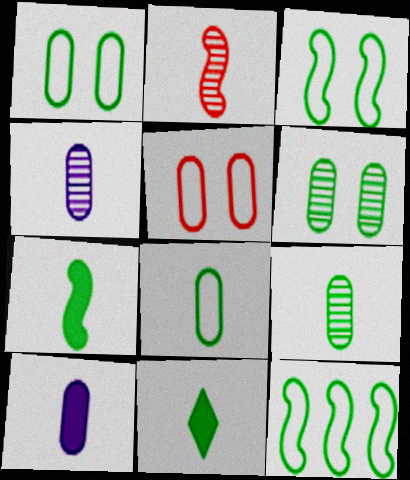[[6, 11, 12]]